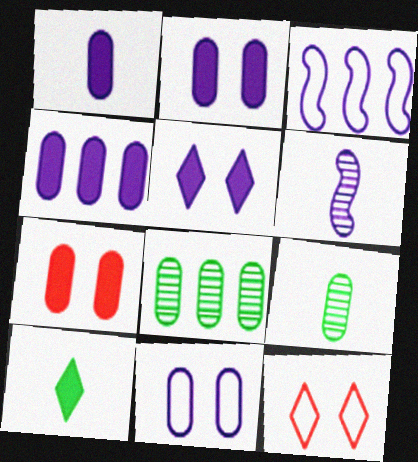[[1, 2, 4]]